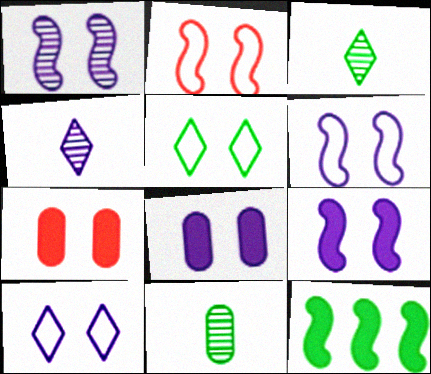[[1, 5, 7], 
[1, 6, 9], 
[1, 8, 10], 
[5, 11, 12]]